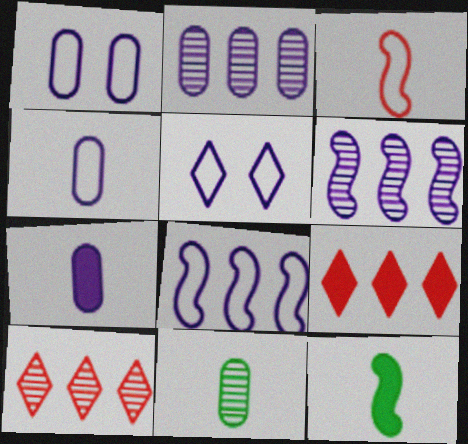[[1, 2, 7], 
[1, 10, 12], 
[4, 5, 8], 
[5, 6, 7]]